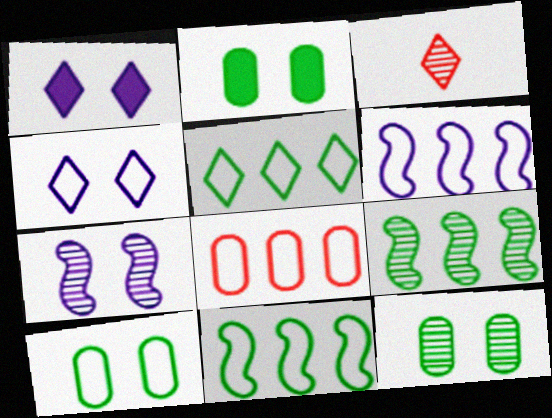[[1, 3, 5], 
[2, 3, 6], 
[2, 10, 12], 
[5, 6, 8]]